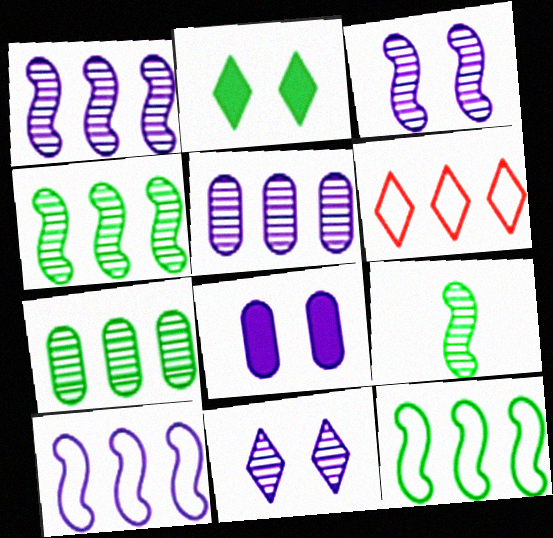[[6, 8, 9]]